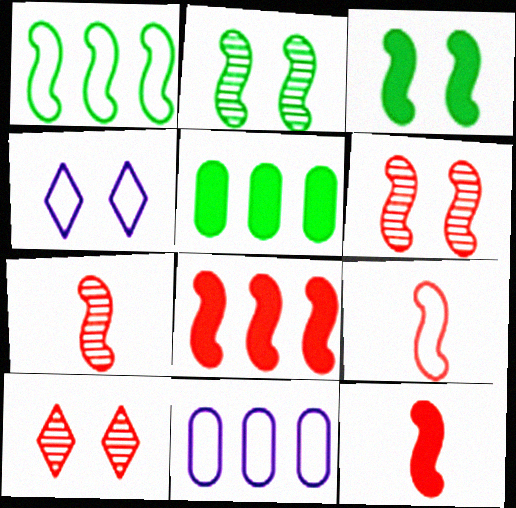[[4, 5, 7], 
[6, 8, 9], 
[7, 9, 12]]